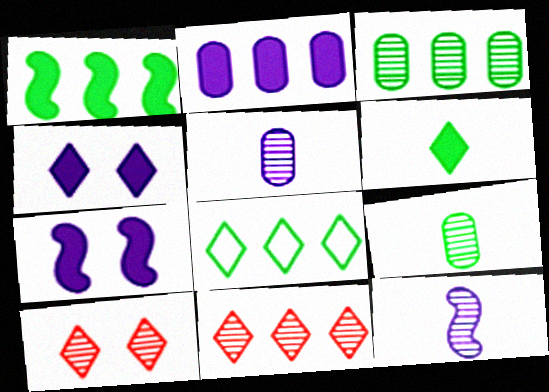[[1, 3, 8], 
[3, 10, 12]]